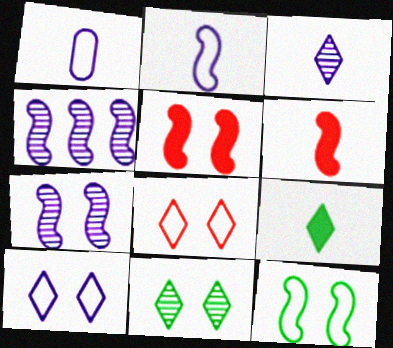[[4, 6, 12], 
[5, 7, 12]]